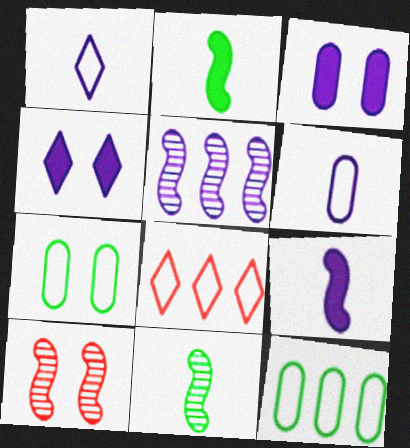[[1, 3, 5], 
[3, 8, 11], 
[4, 5, 6], 
[4, 7, 10], 
[5, 10, 11]]